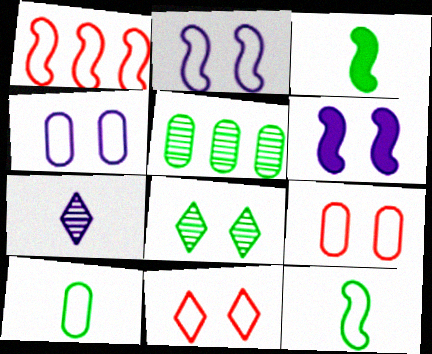[[1, 2, 12], 
[6, 8, 9]]